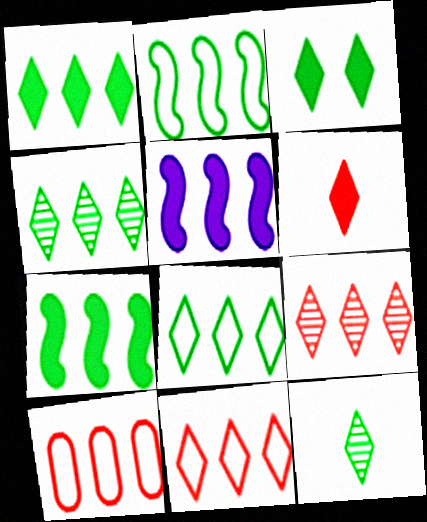[[1, 4, 8], 
[3, 8, 12], 
[4, 5, 10]]